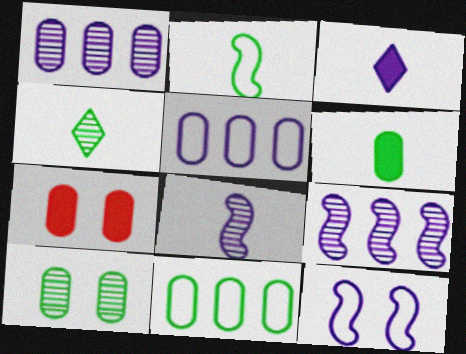[[1, 3, 12], 
[2, 4, 6], 
[6, 10, 11]]